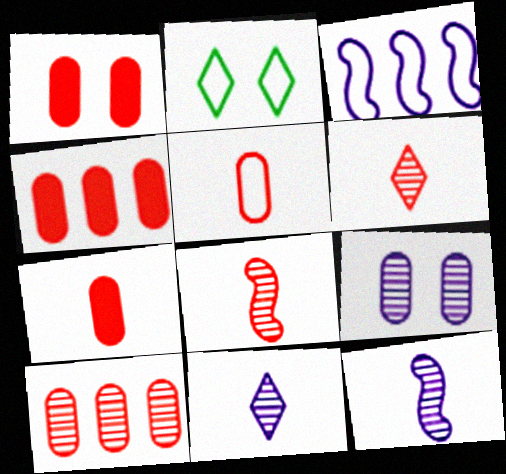[[1, 4, 7], 
[1, 5, 10], 
[2, 3, 5], 
[2, 4, 12]]